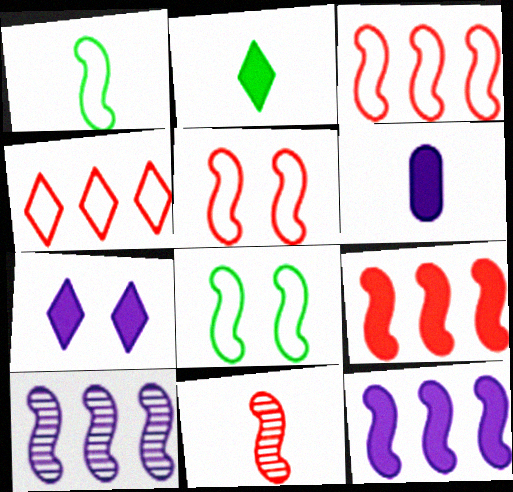[[5, 9, 11], 
[6, 7, 12], 
[8, 11, 12]]